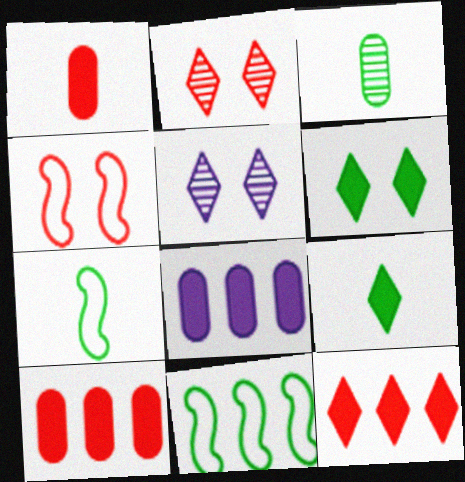[[1, 5, 11], 
[2, 7, 8], 
[3, 6, 11], 
[3, 7, 9], 
[5, 7, 10]]